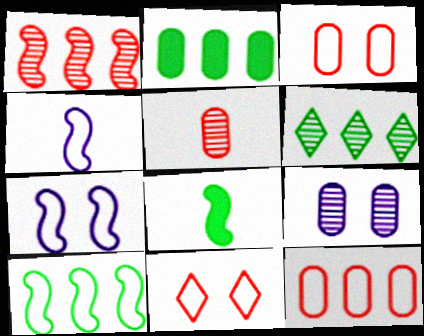[[1, 7, 8], 
[2, 6, 10]]